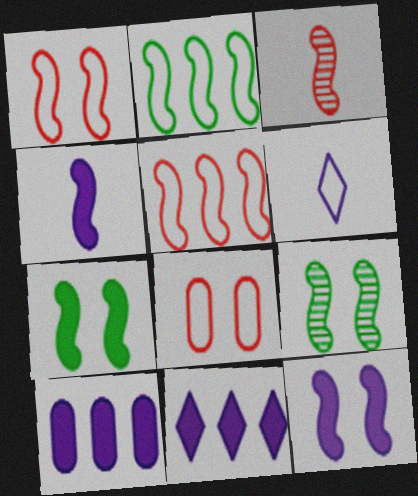[[1, 9, 12], 
[2, 3, 12], 
[2, 6, 8], 
[4, 5, 9]]